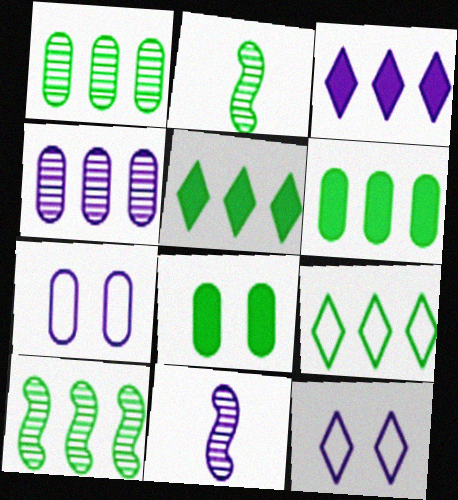[[2, 8, 9], 
[3, 7, 11], 
[6, 9, 10]]